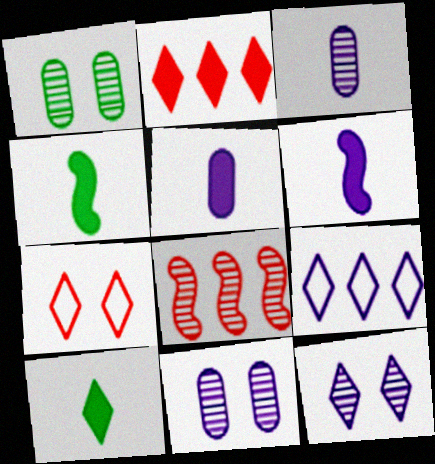[[6, 9, 11]]